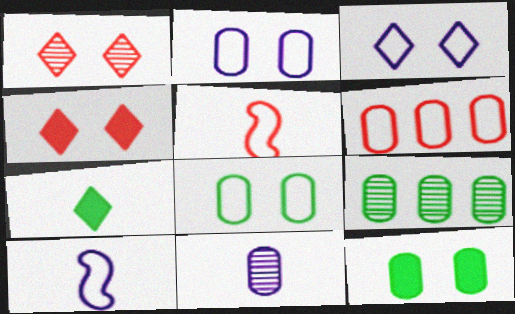[[4, 9, 10], 
[5, 7, 11], 
[6, 11, 12]]